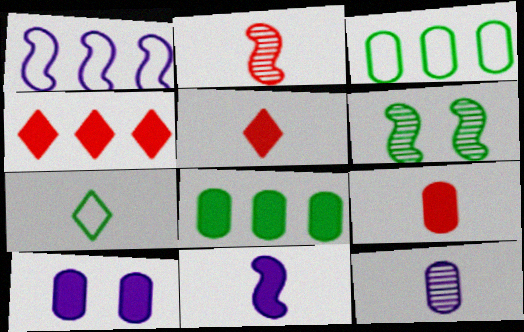[[6, 7, 8], 
[8, 9, 10]]